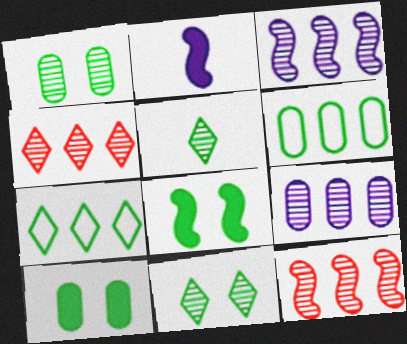[[5, 6, 8]]